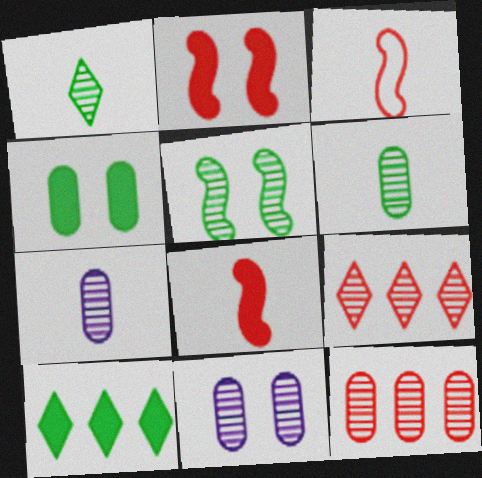[[3, 10, 11], 
[5, 7, 9], 
[6, 11, 12]]